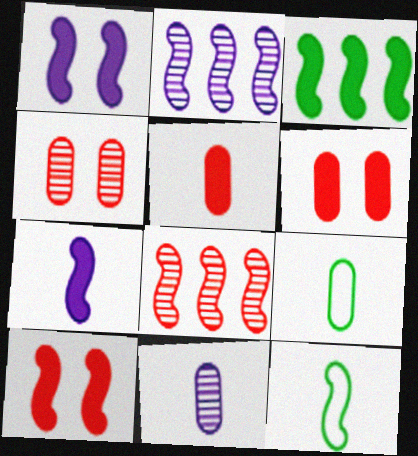[[1, 8, 12], 
[2, 10, 12], 
[3, 7, 10], 
[5, 9, 11]]